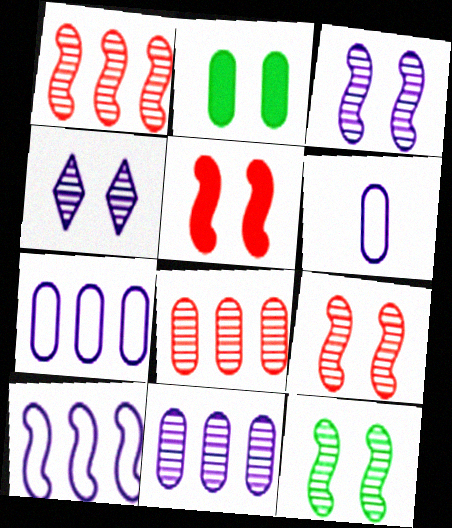[[2, 6, 8], 
[3, 9, 12]]